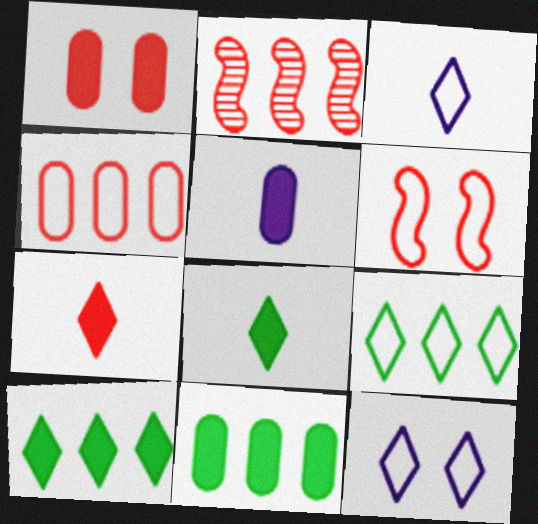[[1, 5, 11]]